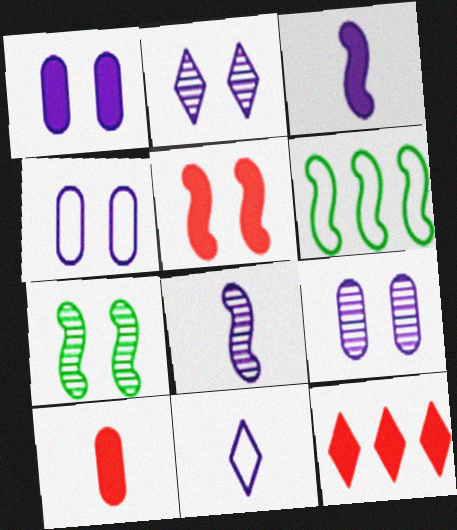[[1, 4, 9], 
[2, 6, 10], 
[5, 6, 8], 
[5, 10, 12]]